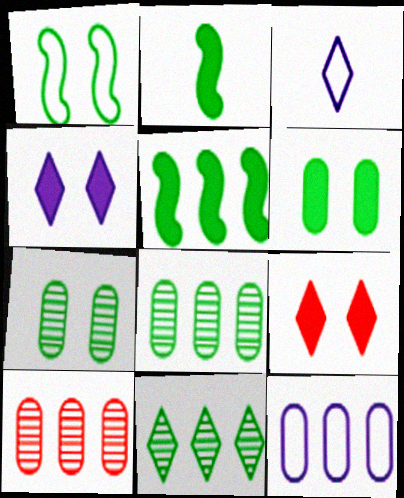[[3, 9, 11]]